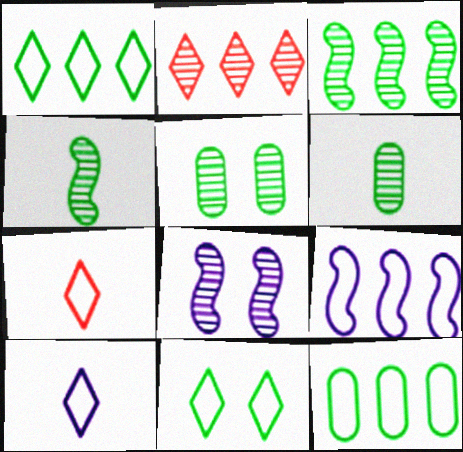[[2, 6, 8]]